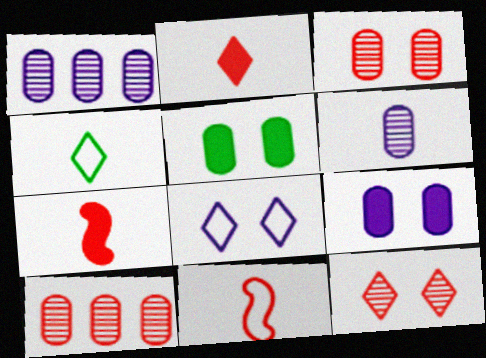[[4, 6, 7]]